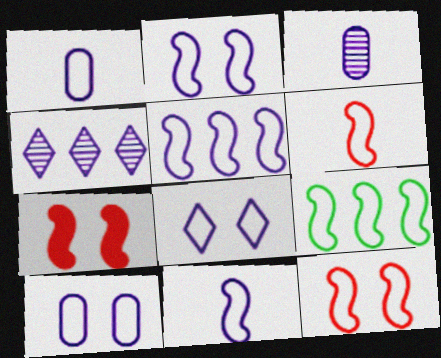[[1, 5, 8], 
[2, 5, 11], 
[2, 6, 9], 
[2, 8, 10], 
[9, 11, 12]]